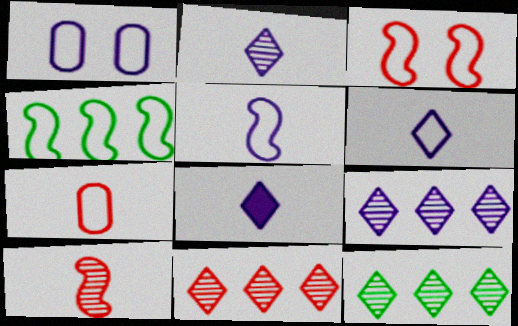[[2, 6, 8], 
[3, 4, 5], 
[9, 11, 12]]